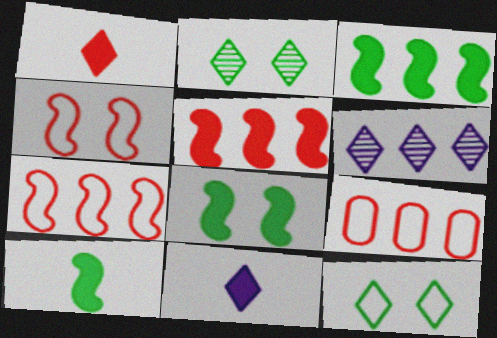[[1, 6, 12], 
[3, 6, 9], 
[3, 8, 10]]